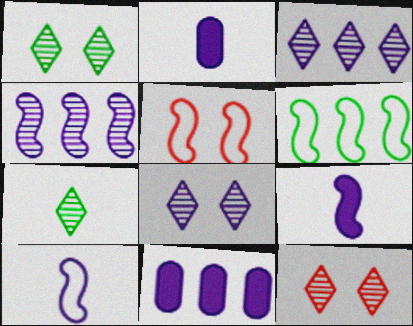[[1, 8, 12], 
[2, 6, 12], 
[3, 7, 12], 
[5, 6, 10], 
[5, 7, 11], 
[8, 10, 11]]